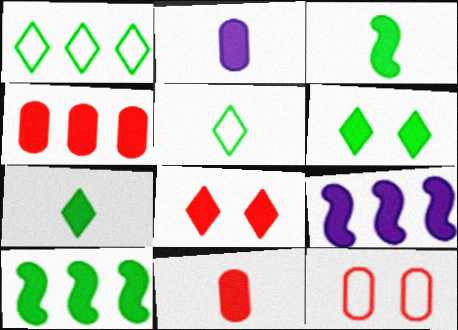[[2, 8, 10], 
[6, 9, 11]]